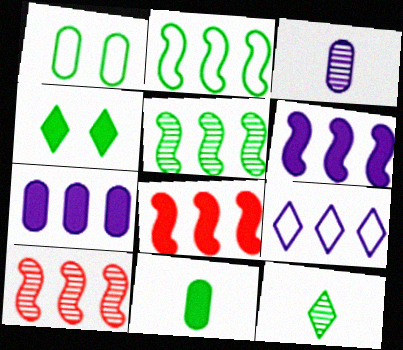[[2, 6, 10]]